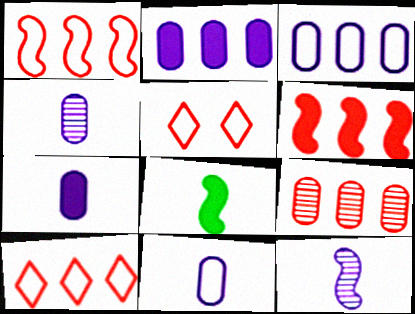[[4, 7, 11], 
[6, 9, 10]]